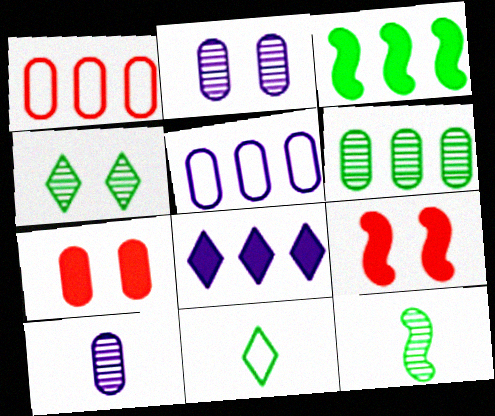[[4, 6, 12]]